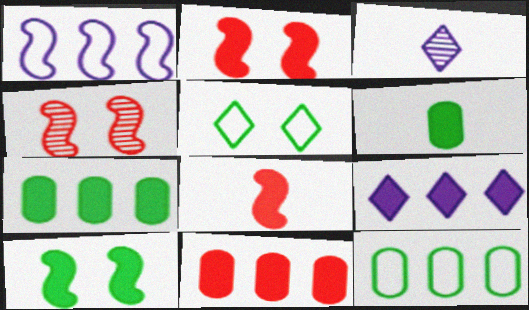[[2, 3, 12], 
[2, 6, 9]]